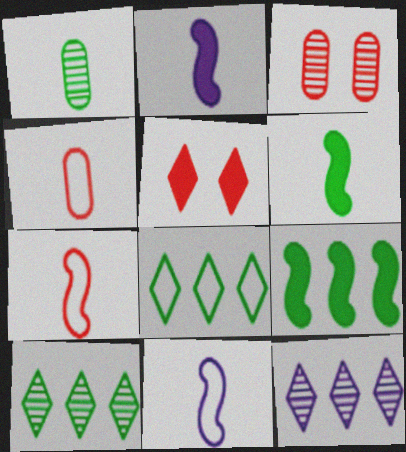[[2, 3, 8]]